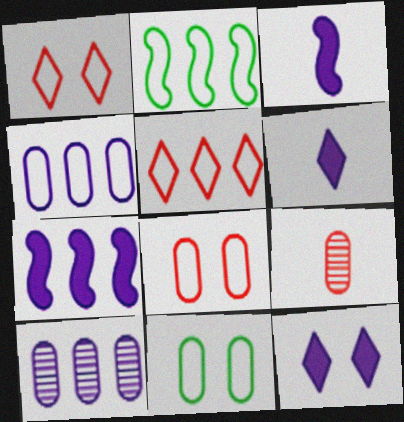[[2, 4, 5], 
[2, 9, 12]]